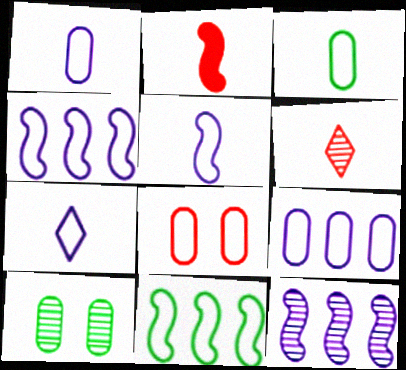[[1, 5, 7], 
[3, 8, 9], 
[6, 10, 12], 
[7, 8, 11]]